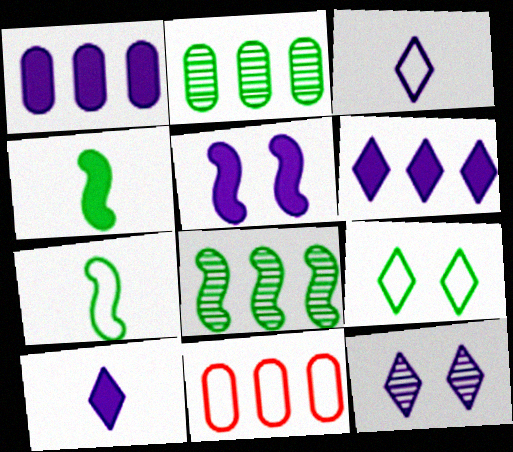[[1, 2, 11], 
[1, 5, 10], 
[2, 4, 9], 
[3, 6, 12], 
[4, 11, 12], 
[6, 8, 11]]